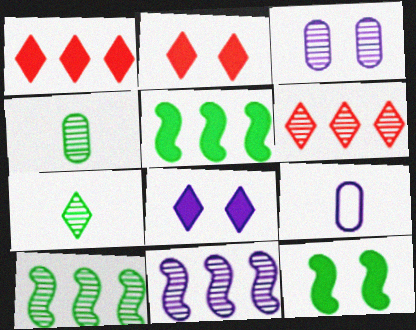[[2, 9, 10], 
[6, 9, 12], 
[8, 9, 11]]